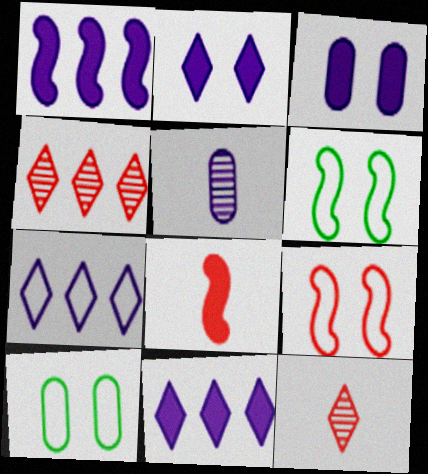[[1, 10, 12]]